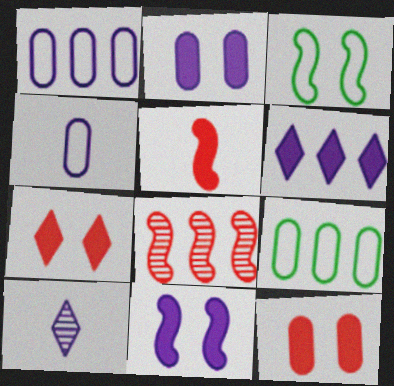[[1, 10, 11], 
[6, 8, 9]]